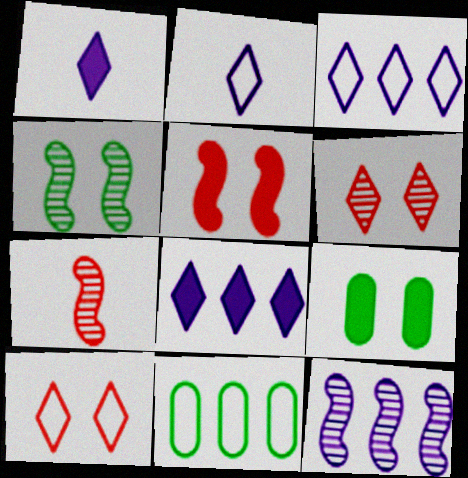[[3, 7, 9], 
[4, 7, 12]]